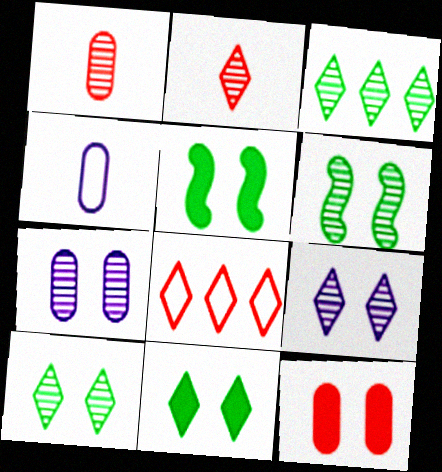[[2, 3, 9]]